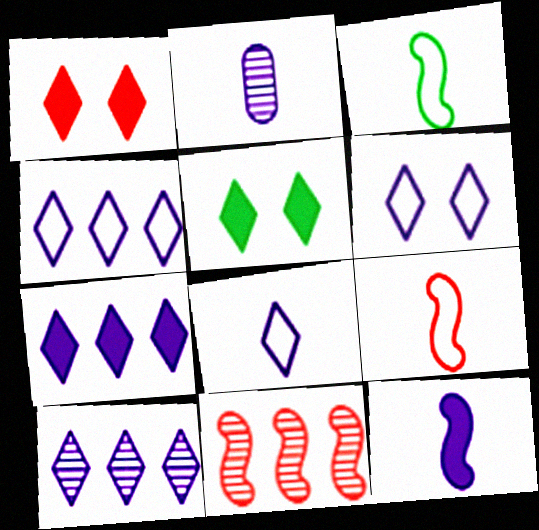[[2, 8, 12], 
[4, 6, 8], 
[4, 7, 10]]